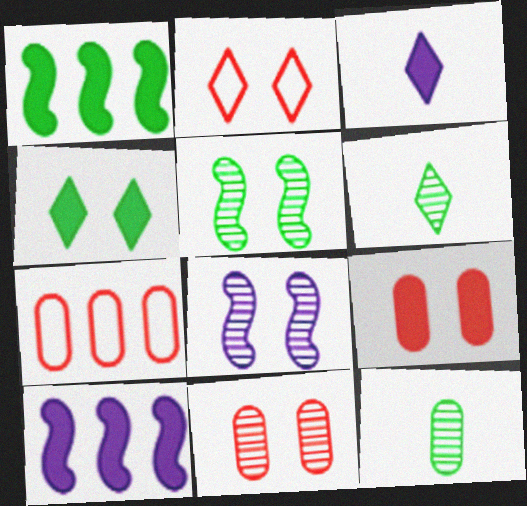[[1, 3, 9], 
[2, 10, 12], 
[3, 5, 7]]